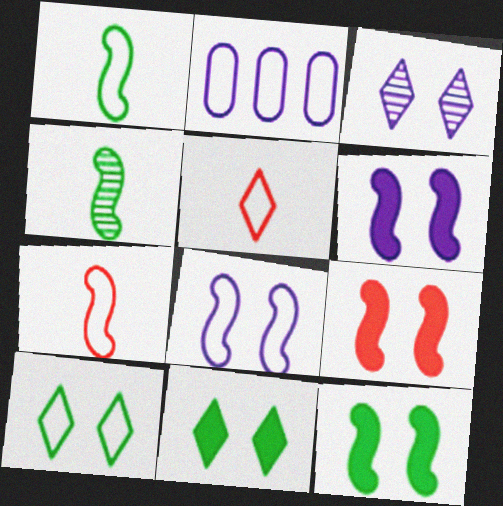[[2, 7, 10], 
[6, 9, 12]]